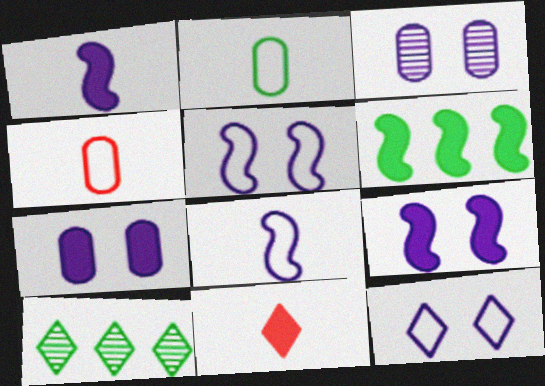[[3, 9, 12], 
[4, 9, 10], 
[6, 7, 11], 
[10, 11, 12]]